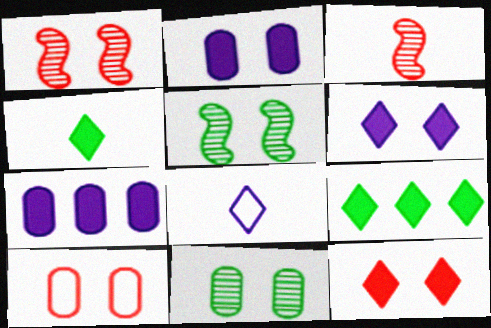[[1, 10, 12], 
[2, 10, 11], 
[5, 6, 10]]